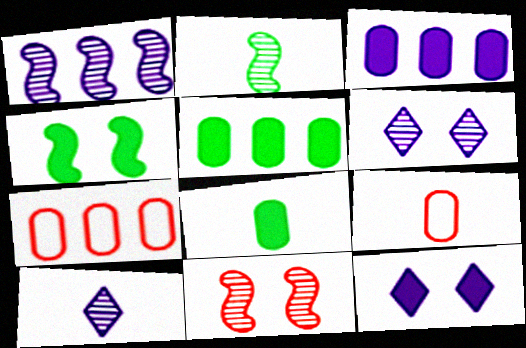[[1, 2, 11], 
[2, 7, 12], 
[4, 7, 10]]